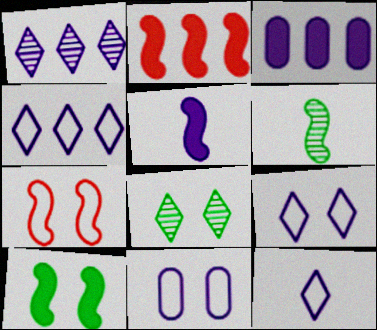[[1, 5, 11], 
[2, 5, 10], 
[4, 9, 12]]